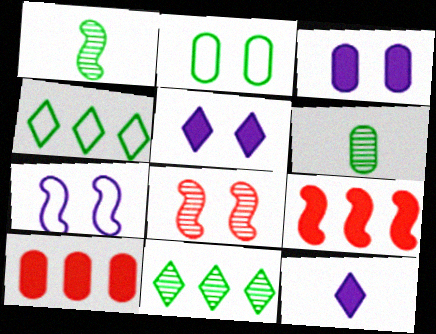[[1, 7, 9], 
[2, 5, 8]]